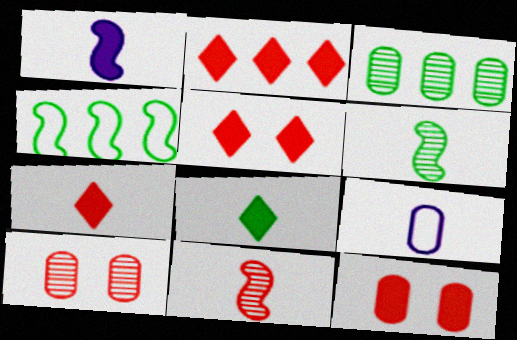[[2, 5, 7], 
[3, 9, 12], 
[6, 7, 9], 
[8, 9, 11]]